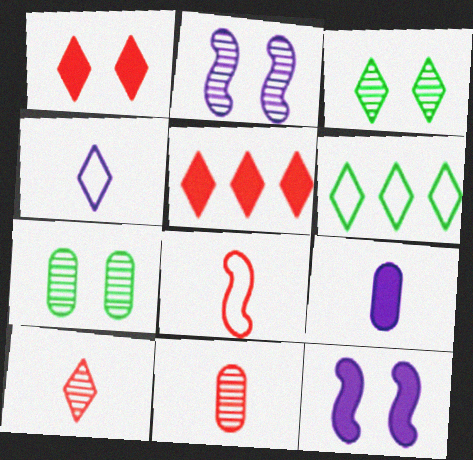[[3, 4, 5], 
[6, 11, 12]]